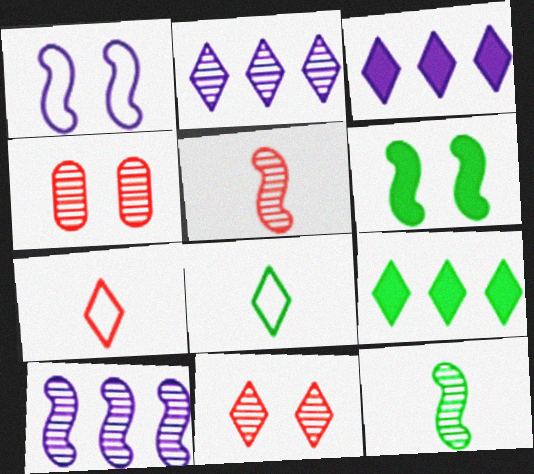[[2, 4, 12], 
[3, 8, 11]]